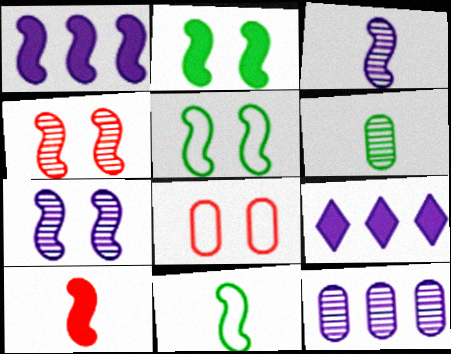[[1, 2, 10], 
[1, 4, 11], 
[3, 10, 11]]